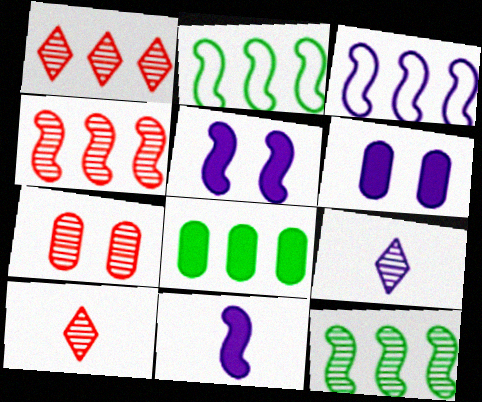[[1, 3, 8], 
[2, 6, 10], 
[3, 6, 9], 
[4, 7, 10], 
[7, 9, 12]]